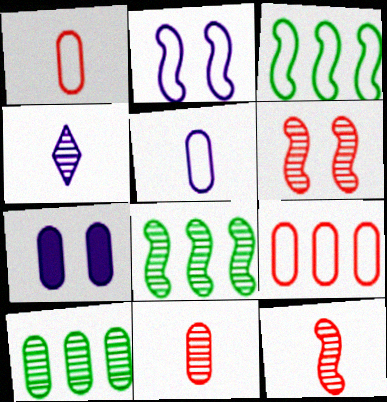[[1, 7, 10], 
[4, 6, 10]]